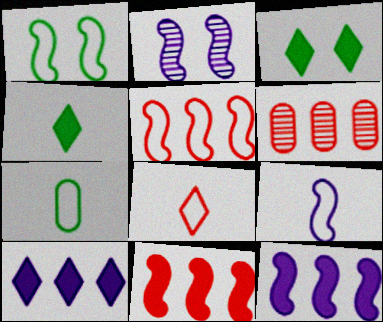[[1, 5, 9], 
[2, 9, 12], 
[3, 6, 9], 
[7, 8, 9]]